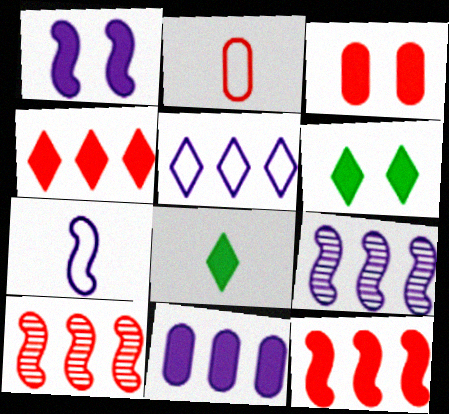[[1, 3, 6], 
[1, 7, 9], 
[2, 6, 9], 
[5, 9, 11]]